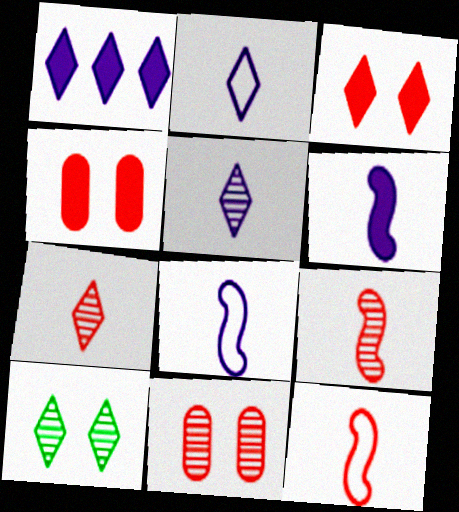[]